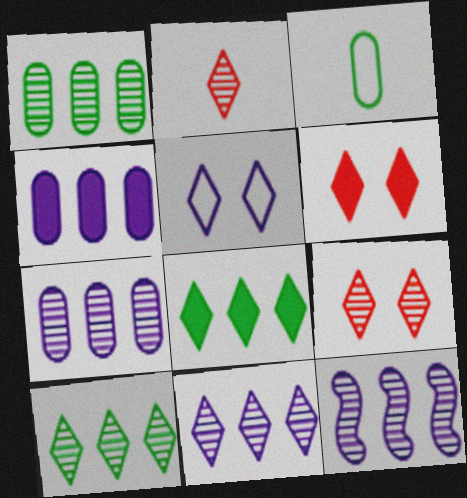[[2, 5, 8], 
[3, 6, 12], 
[7, 11, 12]]